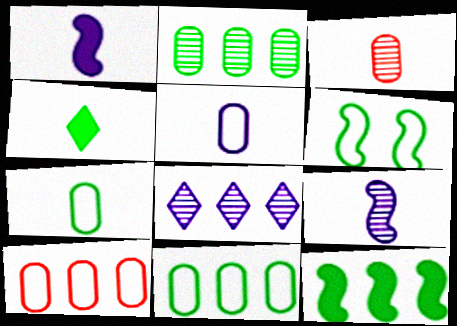[[2, 4, 6], 
[8, 10, 12]]